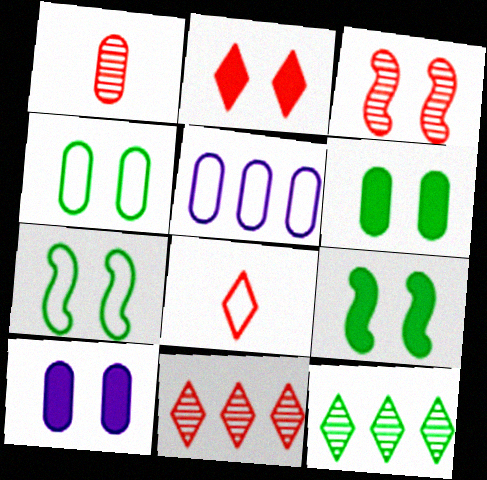[[1, 3, 11], 
[1, 5, 6], 
[2, 8, 11], 
[2, 9, 10], 
[5, 7, 8]]